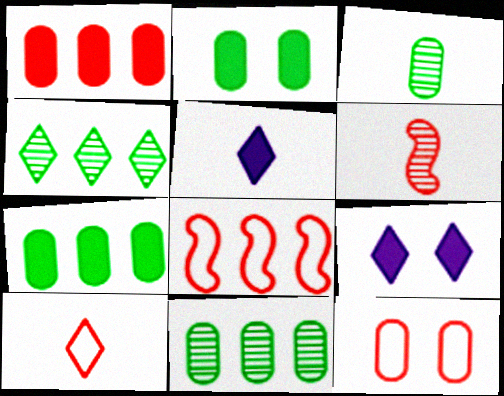[[3, 8, 9], 
[4, 9, 10], 
[8, 10, 12]]